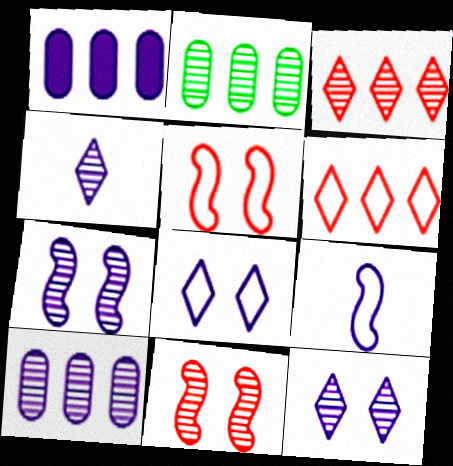[[1, 9, 12], 
[2, 4, 11], 
[4, 7, 10]]